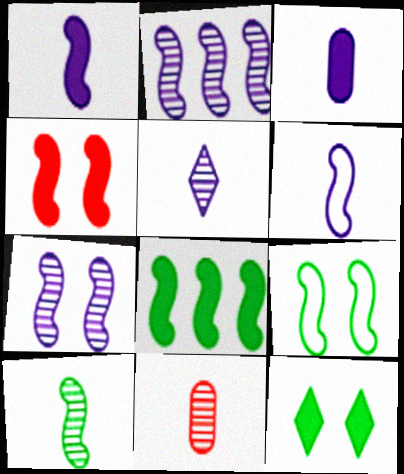[[1, 4, 8], 
[3, 5, 6], 
[4, 7, 9], 
[5, 10, 11], 
[8, 9, 10]]